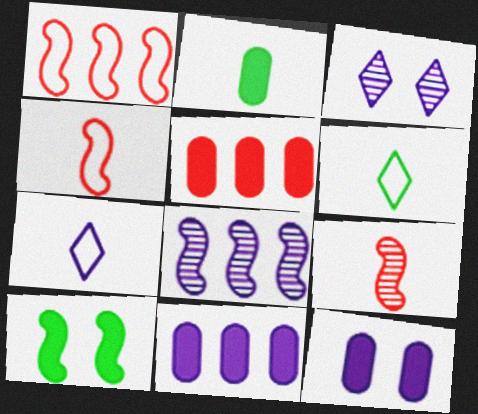[[1, 2, 3], 
[2, 5, 12], 
[2, 7, 9], 
[4, 8, 10], 
[7, 8, 12]]